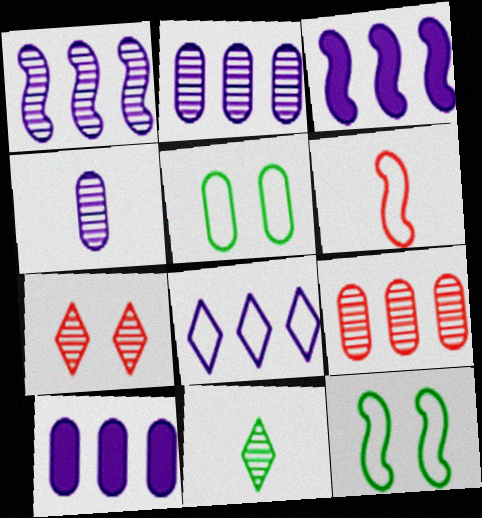[[1, 8, 10], 
[2, 3, 8], 
[5, 6, 8]]